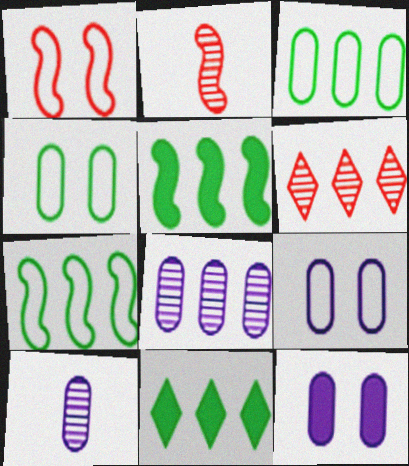[[1, 10, 11], 
[2, 9, 11]]